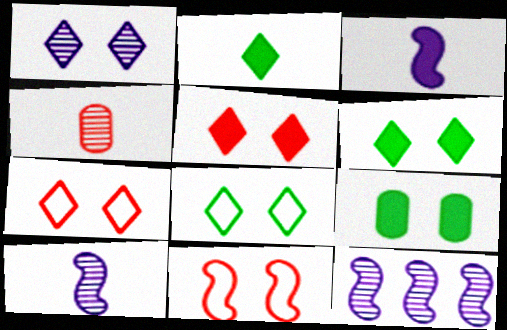[[1, 5, 8], 
[1, 6, 7], 
[1, 9, 11]]